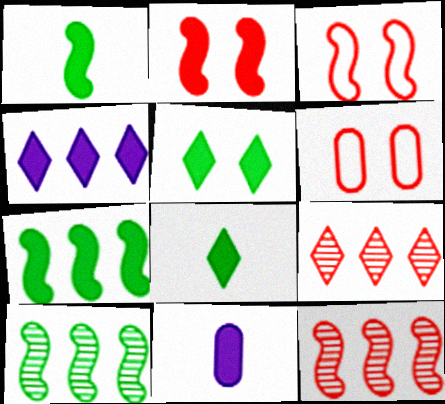[]